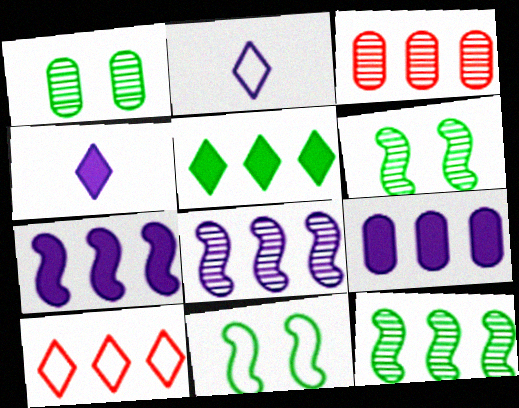[[3, 4, 11], 
[9, 10, 12]]